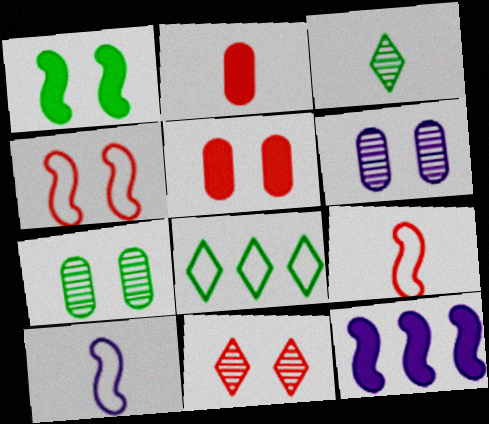[[2, 3, 10], 
[4, 5, 11]]